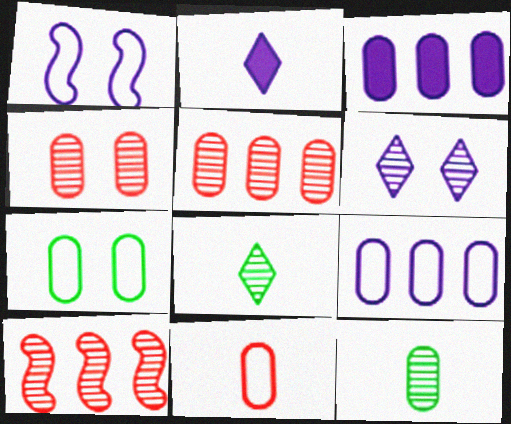[[2, 7, 10], 
[6, 10, 12], 
[7, 9, 11]]